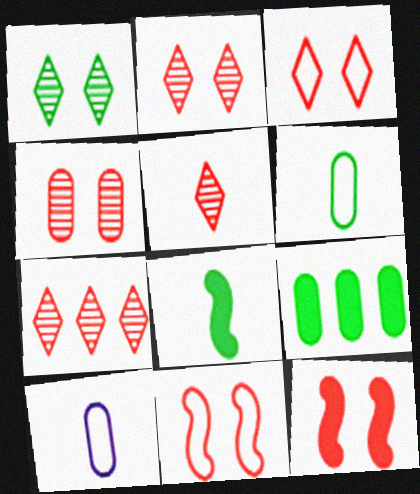[[2, 5, 7], 
[3, 4, 12], 
[4, 9, 10], 
[5, 8, 10]]